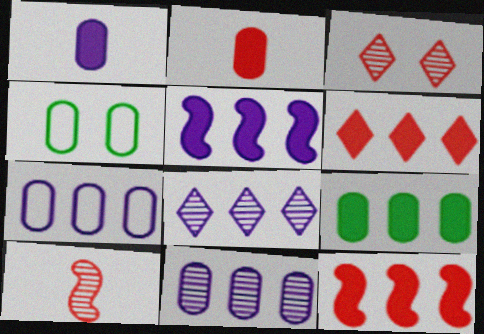[[2, 4, 11], 
[5, 6, 9], 
[5, 7, 8]]